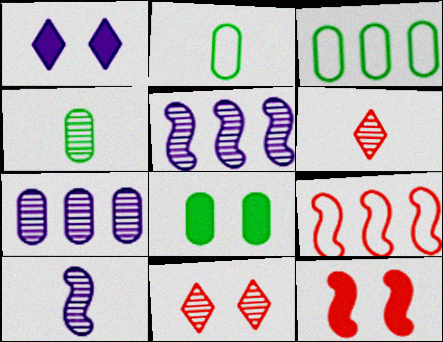[[1, 4, 9], 
[1, 8, 12], 
[3, 4, 8], 
[4, 5, 11], 
[4, 6, 10]]